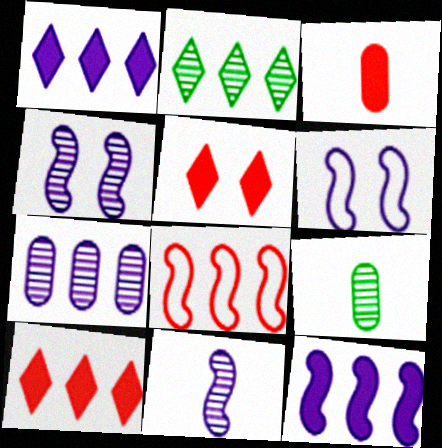[[2, 3, 6], 
[6, 9, 10], 
[6, 11, 12]]